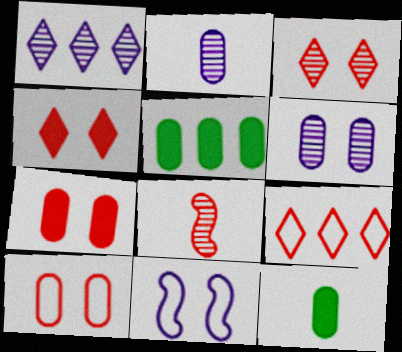[[2, 5, 10], 
[7, 8, 9]]